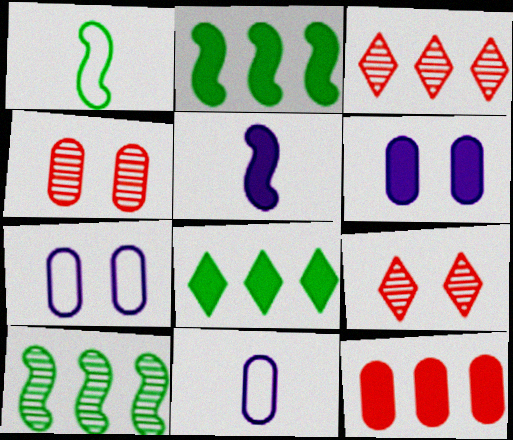[[1, 3, 6], 
[2, 9, 11]]